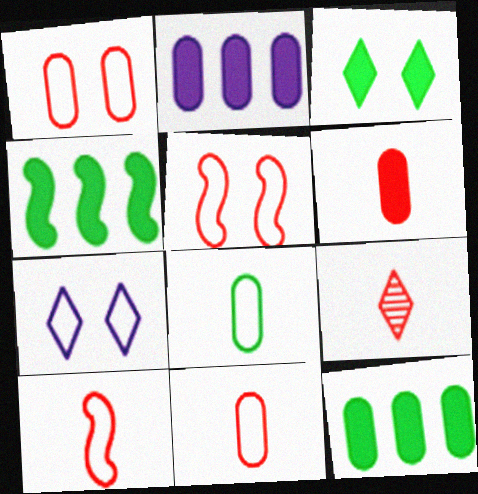[[6, 9, 10]]